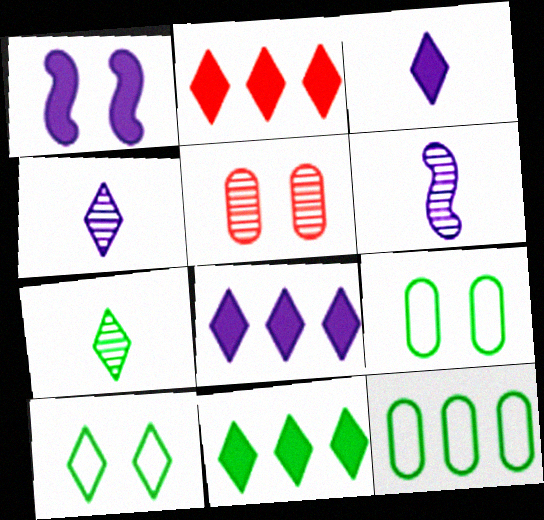[[1, 5, 10], 
[2, 4, 10], 
[2, 6, 9], 
[2, 8, 11], 
[7, 10, 11]]